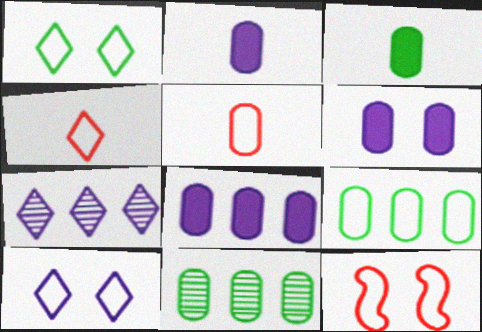[[2, 6, 8], 
[3, 7, 12], 
[5, 6, 11]]